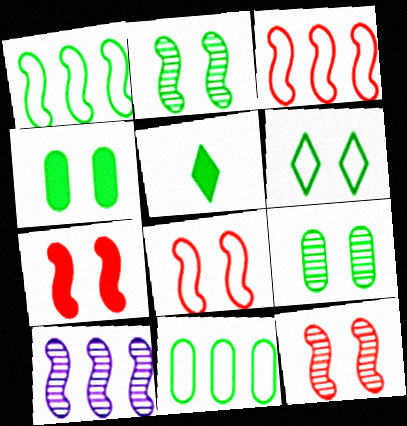[[1, 5, 9], 
[2, 4, 6], 
[2, 5, 11], 
[7, 8, 12]]